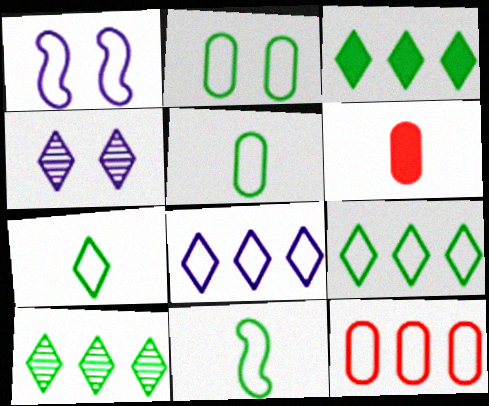[[1, 6, 10], 
[1, 7, 12], 
[2, 9, 11], 
[3, 9, 10], 
[5, 7, 11]]